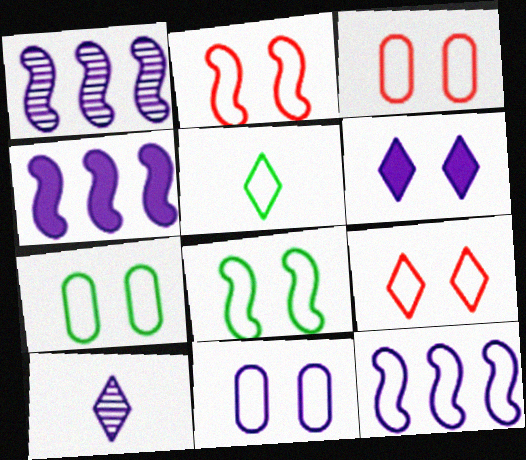[[1, 4, 12], 
[2, 3, 9], 
[3, 5, 12], 
[3, 7, 11], 
[4, 10, 11], 
[8, 9, 11]]